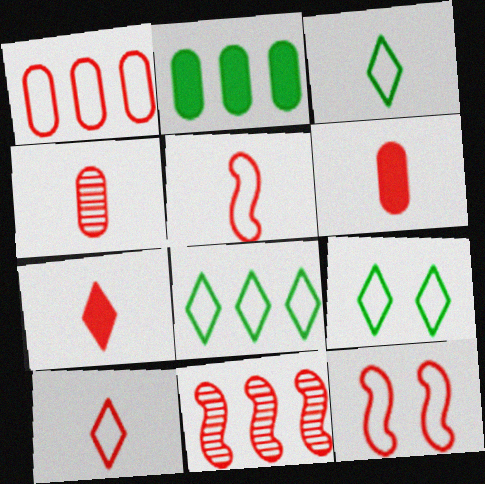[[1, 10, 12], 
[3, 8, 9], 
[4, 5, 7]]